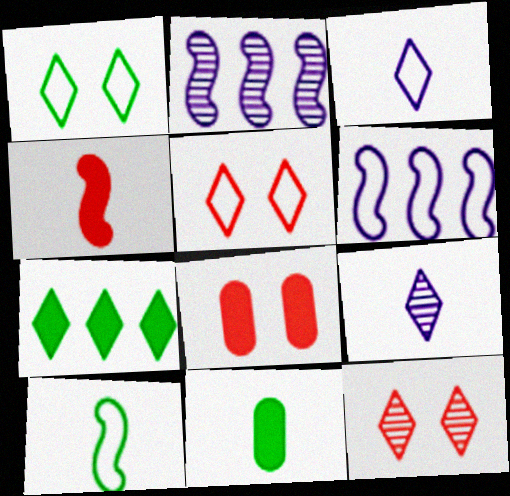[[2, 5, 11], 
[3, 7, 12], 
[5, 7, 9], 
[6, 11, 12]]